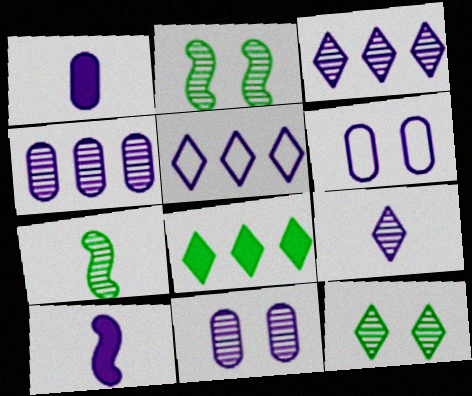[[1, 4, 6], 
[3, 6, 10], 
[5, 10, 11]]